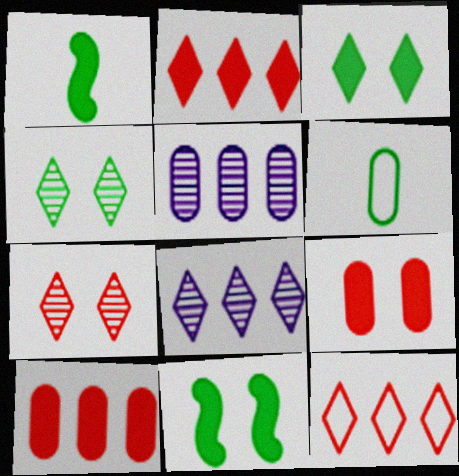[[5, 6, 9]]